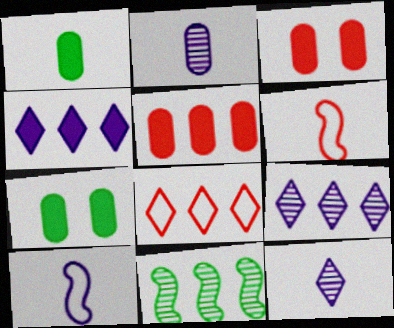[[1, 6, 12], 
[6, 7, 9]]